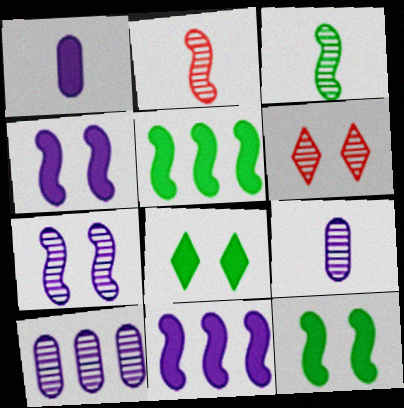[[3, 6, 10]]